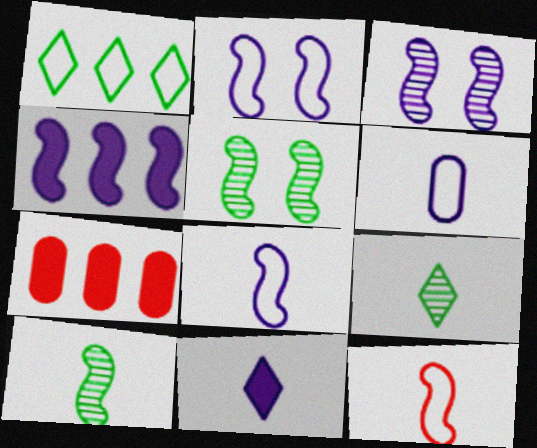[[2, 7, 9], 
[3, 4, 8], 
[4, 5, 12]]